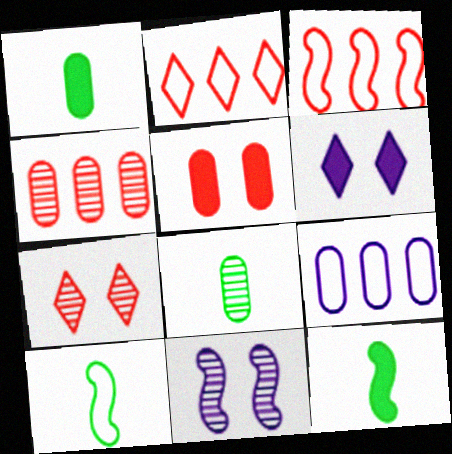[[1, 2, 11], 
[3, 6, 8], 
[3, 11, 12], 
[4, 6, 10], 
[5, 8, 9], 
[7, 9, 12]]